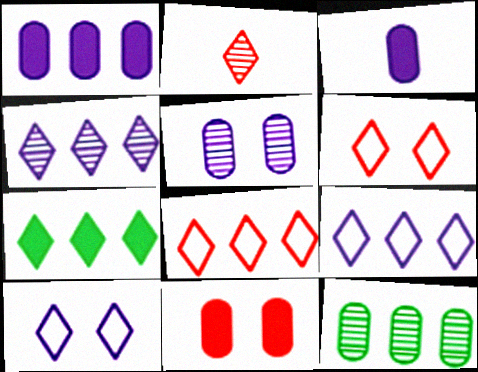[[2, 7, 10], 
[4, 7, 8]]